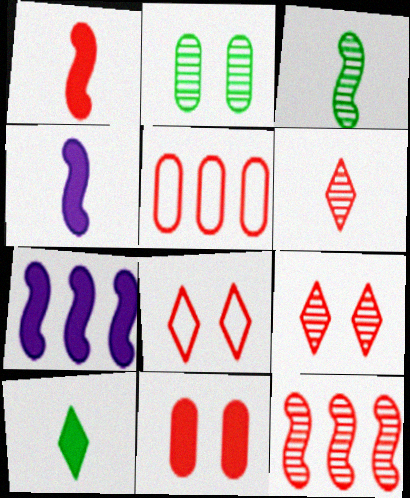[[1, 5, 9], 
[7, 10, 11]]